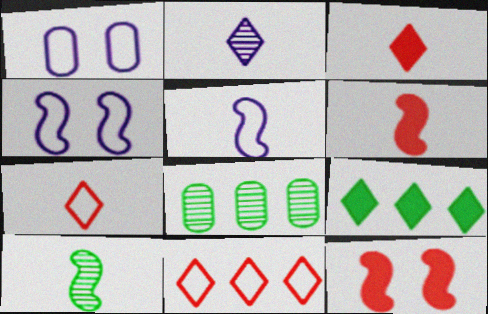[[3, 4, 8], 
[5, 6, 10]]